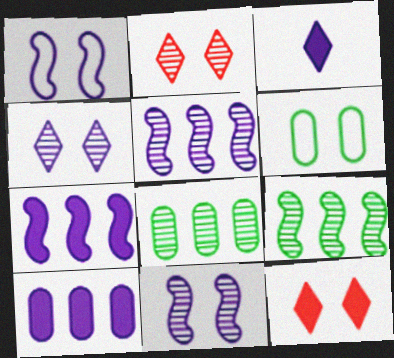[[6, 11, 12]]